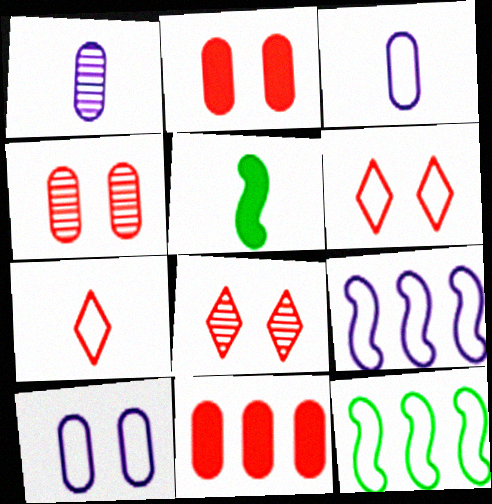[[1, 5, 7], 
[3, 6, 12], 
[7, 10, 12]]